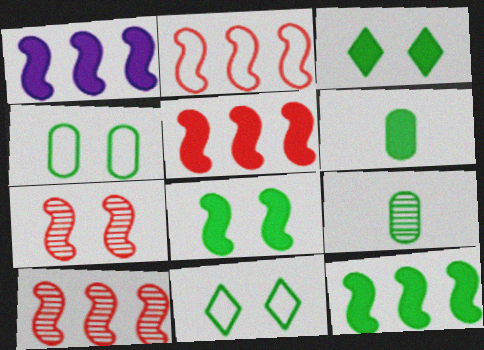[[1, 5, 12], 
[2, 5, 10], 
[3, 6, 12], 
[9, 11, 12]]